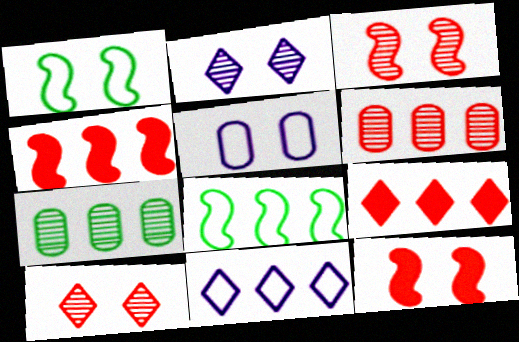[[4, 7, 11]]